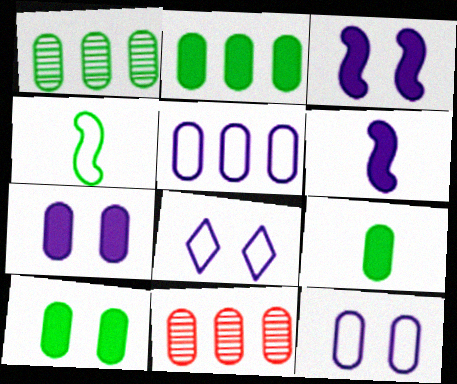[[2, 5, 11], 
[2, 9, 10], 
[9, 11, 12]]